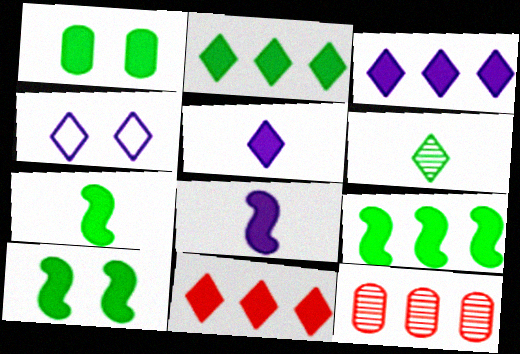[[1, 2, 7], 
[1, 8, 11], 
[2, 3, 11], 
[4, 6, 11], 
[4, 7, 12], 
[7, 9, 10]]